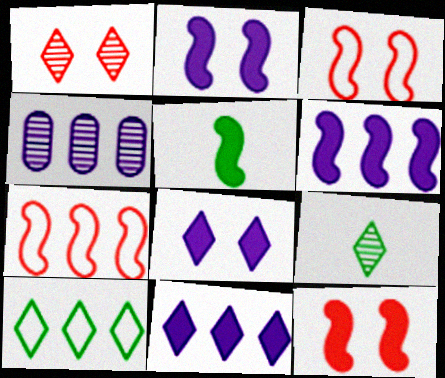[[5, 6, 12]]